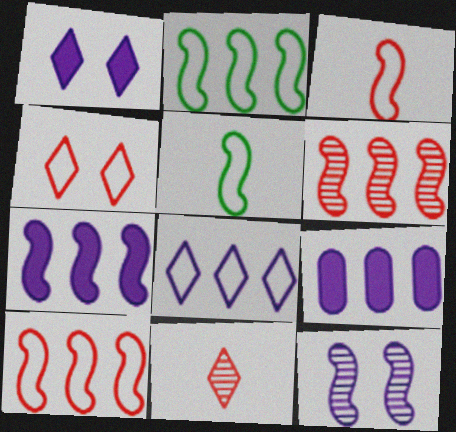[[2, 6, 7]]